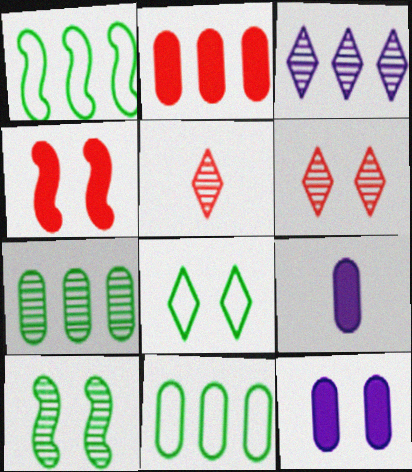[[1, 2, 3], 
[1, 5, 12], 
[1, 6, 9]]